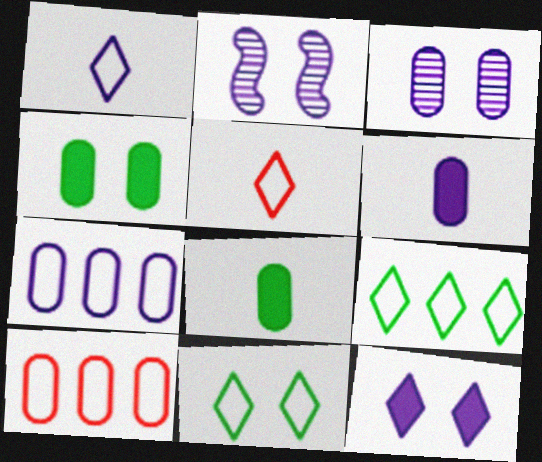[[3, 6, 7], 
[3, 8, 10]]